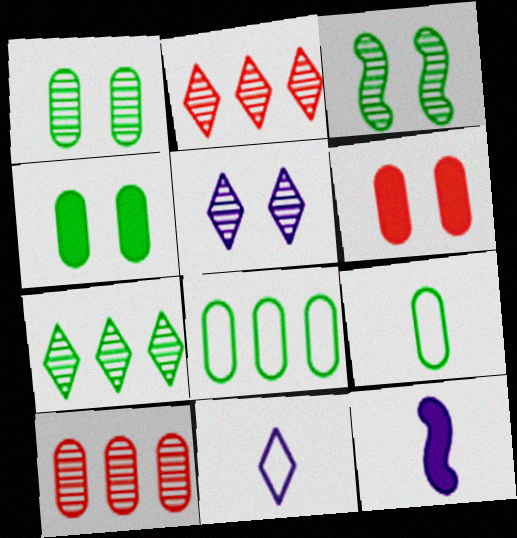[]